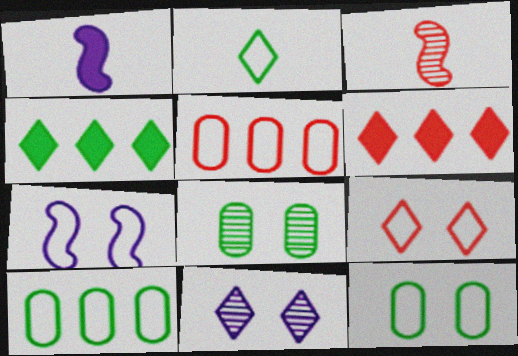[[2, 5, 7], 
[2, 6, 11], 
[7, 9, 12]]